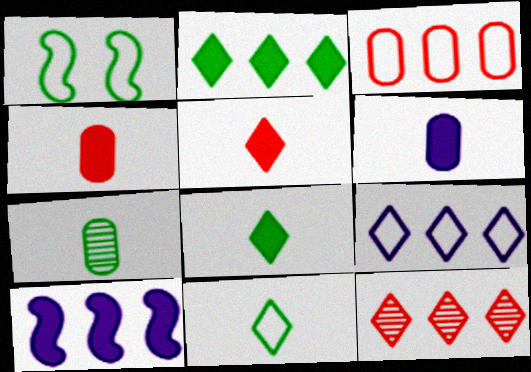[[1, 2, 7], 
[1, 6, 12], 
[2, 9, 12]]